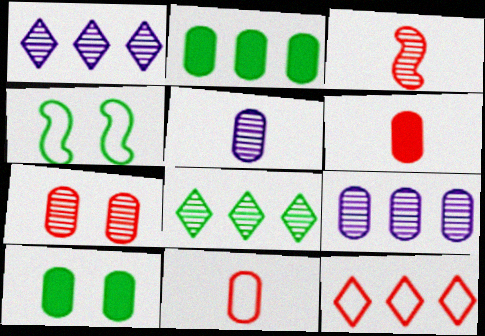[[1, 4, 6], 
[9, 10, 11]]